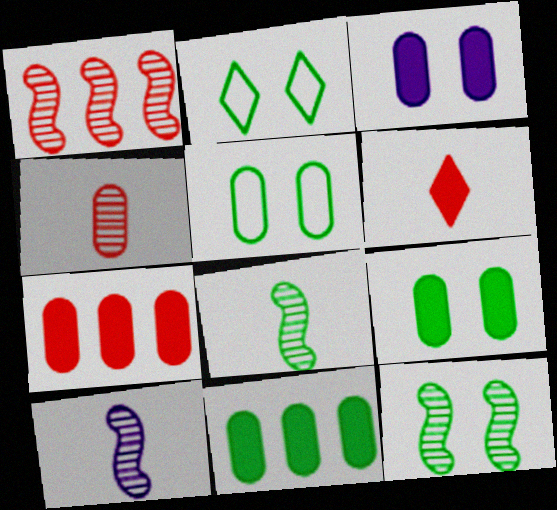[[1, 10, 12], 
[2, 7, 10], 
[2, 8, 11], 
[2, 9, 12]]